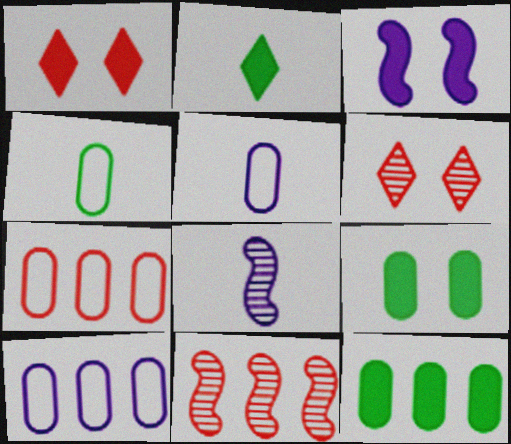[[1, 3, 9]]